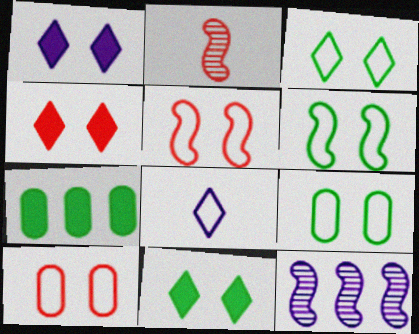[[1, 4, 11], 
[3, 6, 9]]